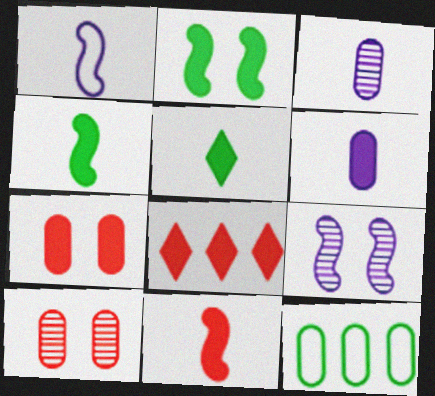[[2, 6, 8], 
[3, 7, 12], 
[5, 6, 11], 
[6, 10, 12], 
[7, 8, 11]]